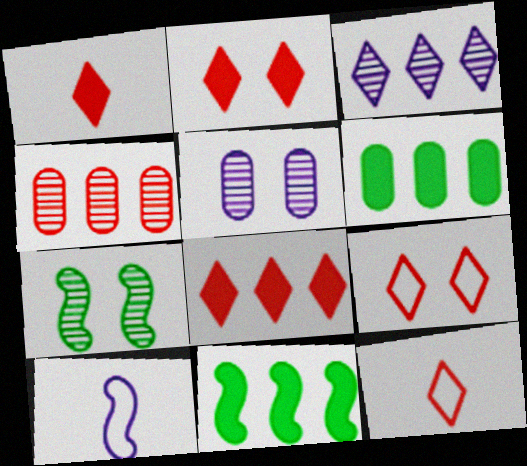[[1, 2, 8], 
[5, 11, 12]]